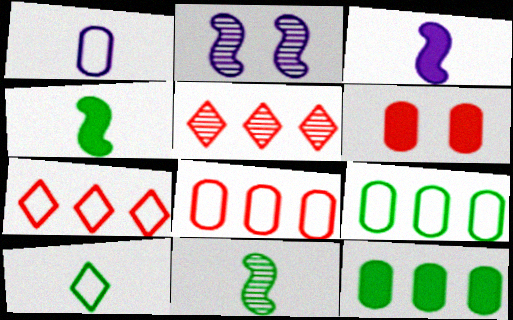[]